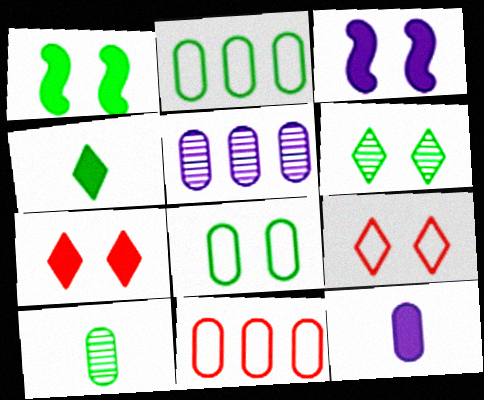[[1, 6, 8]]